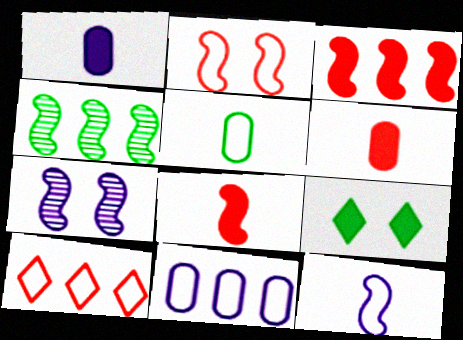[[1, 3, 9], 
[4, 5, 9]]